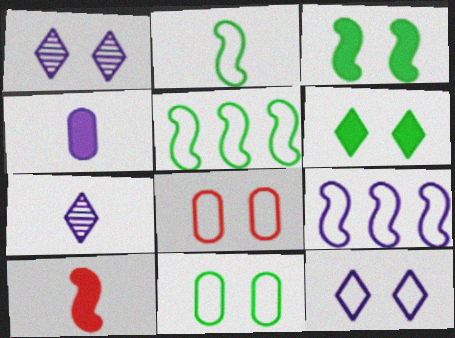[[1, 3, 8], 
[1, 4, 9]]